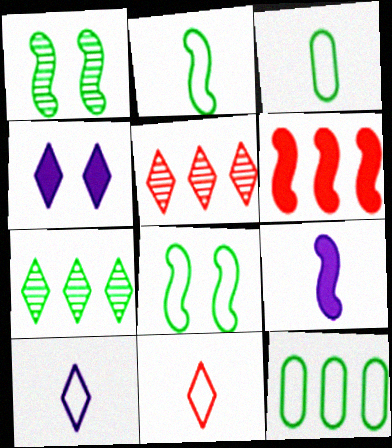[[4, 7, 11]]